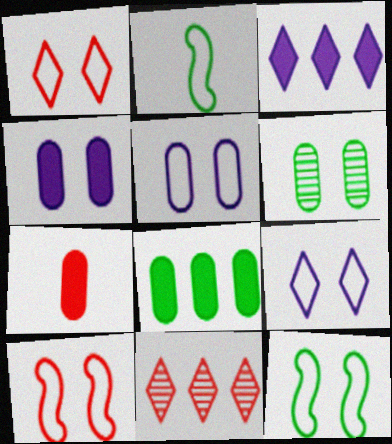[[1, 5, 12], 
[2, 4, 11], 
[4, 7, 8], 
[7, 10, 11]]